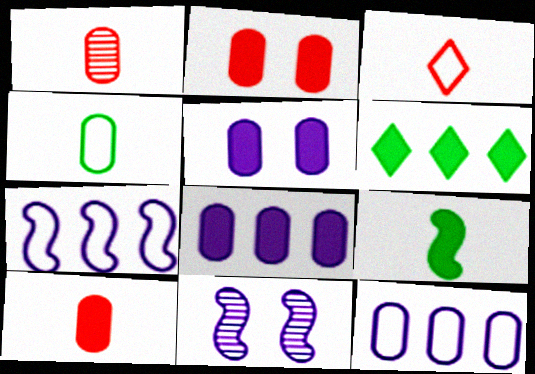[]